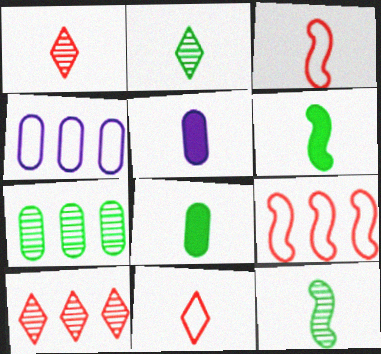[[2, 3, 5], 
[5, 11, 12]]